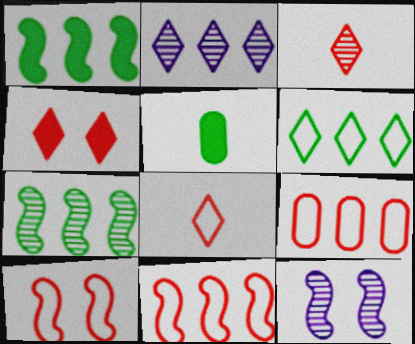[[1, 2, 9], 
[2, 5, 10], 
[8, 9, 10]]